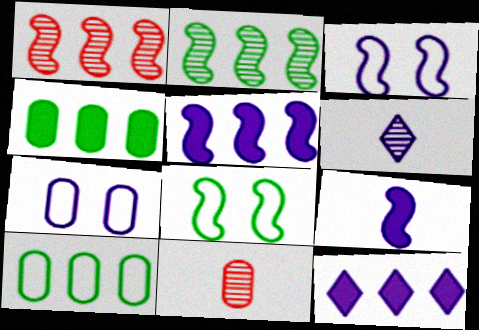[[1, 8, 9], 
[1, 10, 12], 
[4, 7, 11], 
[5, 6, 7], 
[8, 11, 12]]